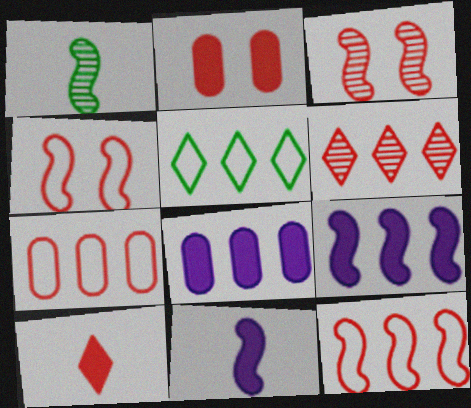[[1, 4, 9], 
[3, 7, 10]]